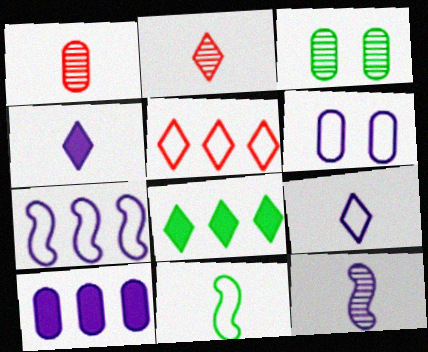[[1, 4, 11], 
[3, 8, 11], 
[5, 6, 11], 
[6, 7, 9]]